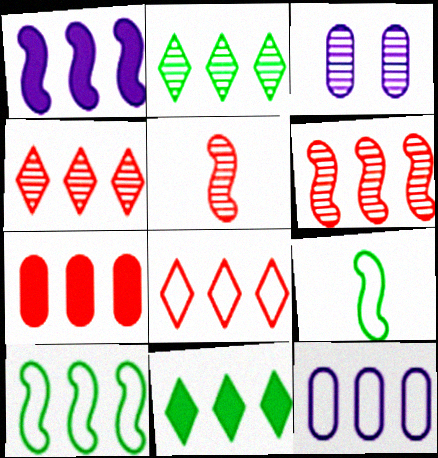[[1, 6, 10], 
[1, 7, 11], 
[2, 3, 5], 
[6, 7, 8], 
[6, 11, 12], 
[8, 10, 12]]